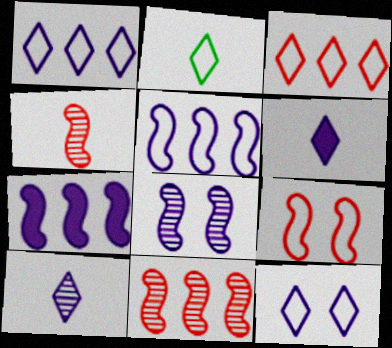[[2, 3, 12]]